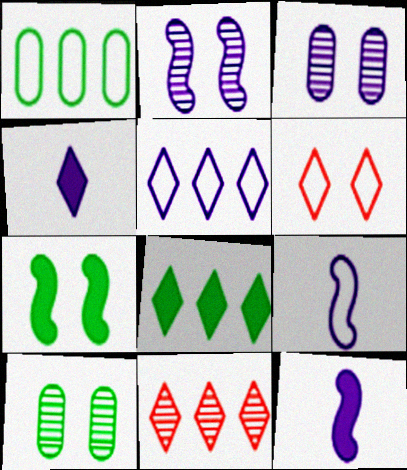[[1, 6, 9], 
[3, 5, 12], 
[3, 6, 7], 
[5, 8, 11]]